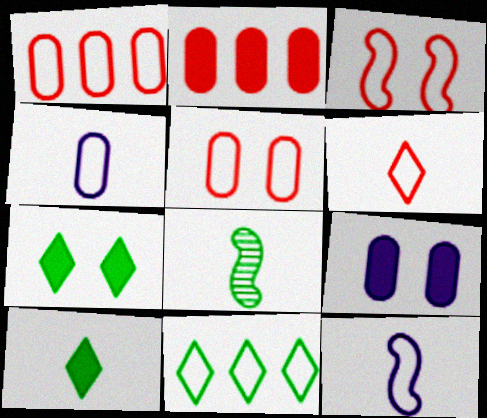[[1, 3, 6], 
[3, 4, 11], 
[5, 11, 12]]